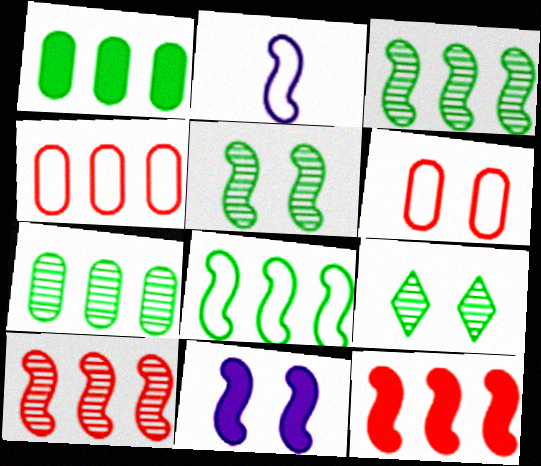[[2, 5, 12], 
[6, 9, 11]]